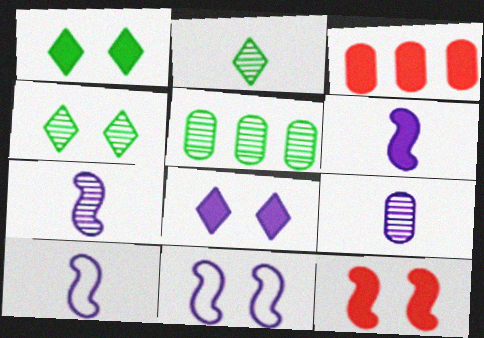[[1, 3, 6], 
[2, 3, 11], 
[3, 4, 10], 
[6, 7, 10]]